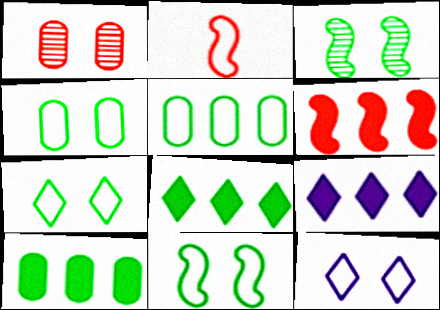[[2, 5, 12], 
[4, 7, 11], 
[6, 9, 10]]